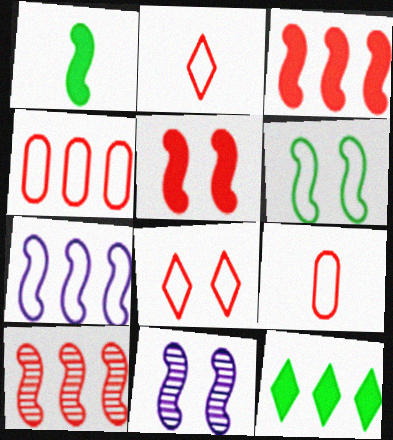[[5, 6, 11], 
[9, 11, 12]]